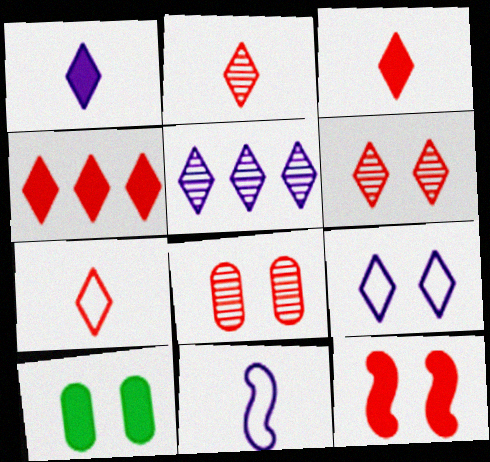[[1, 5, 9], 
[2, 3, 7], 
[4, 6, 7]]